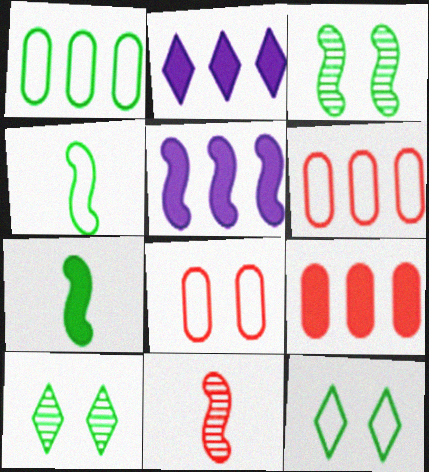[[1, 4, 12], 
[1, 7, 10]]